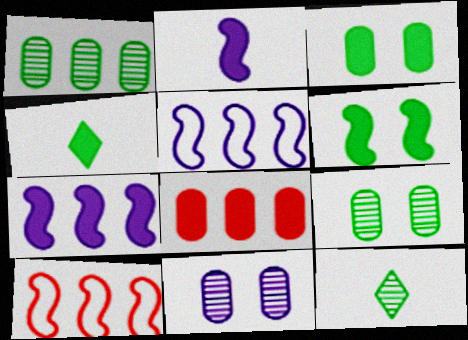[[4, 10, 11]]